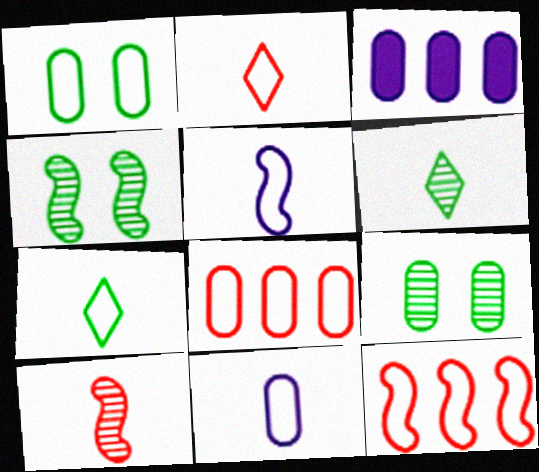[[1, 8, 11], 
[2, 3, 4]]